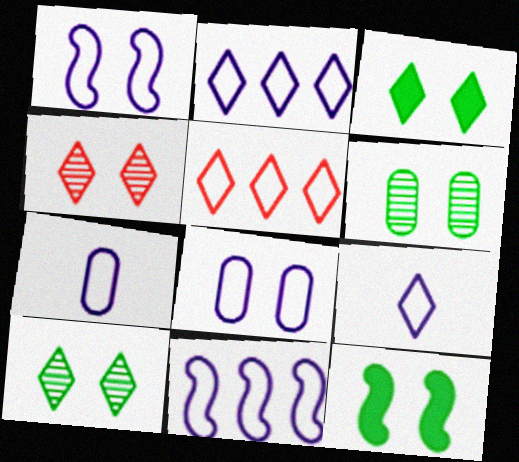[[1, 2, 7], 
[4, 8, 12], 
[8, 9, 11]]